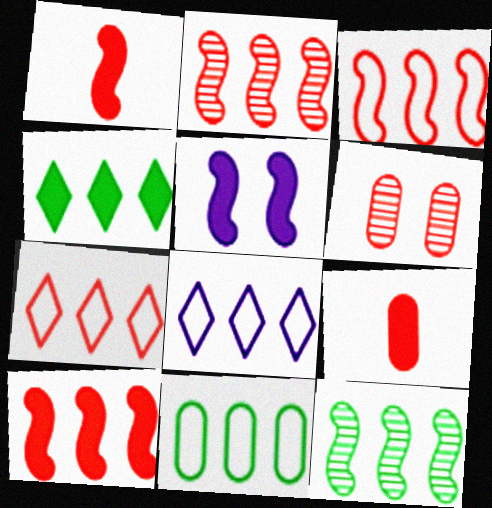[[1, 6, 7], 
[2, 3, 10], 
[3, 8, 11], 
[4, 5, 9], 
[4, 11, 12]]